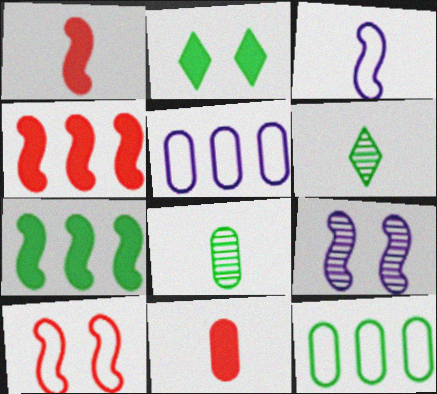[[3, 6, 11]]